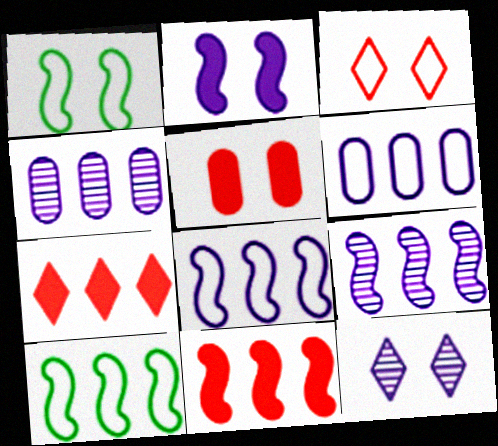[[1, 5, 12], 
[4, 7, 10], 
[9, 10, 11]]